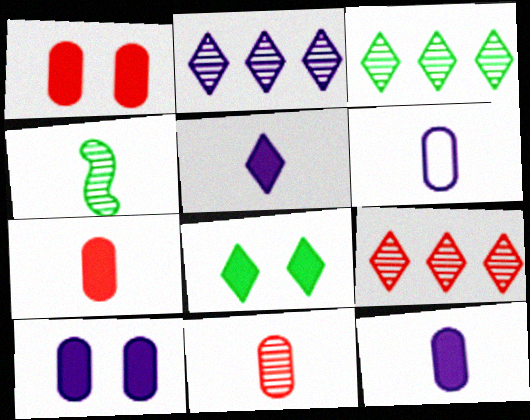[[2, 3, 9]]